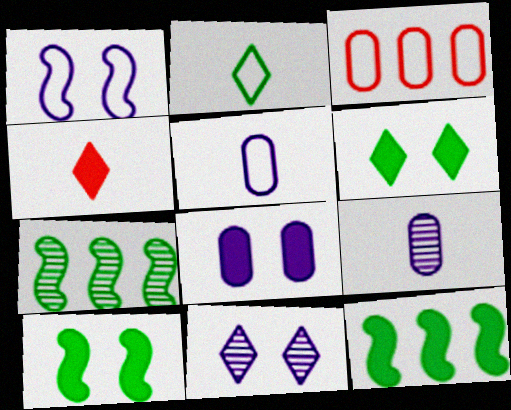[[1, 2, 3], 
[1, 8, 11], 
[4, 8, 12]]